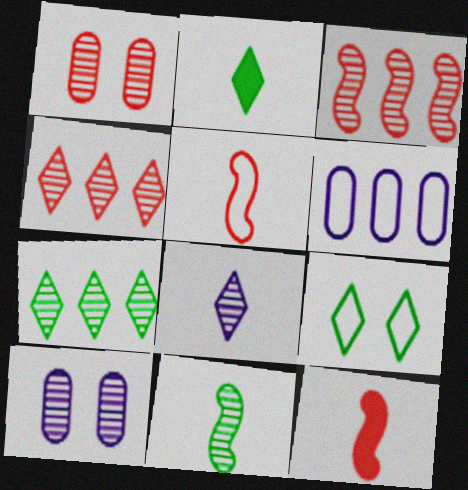[[2, 7, 9], 
[4, 10, 11], 
[5, 6, 9]]